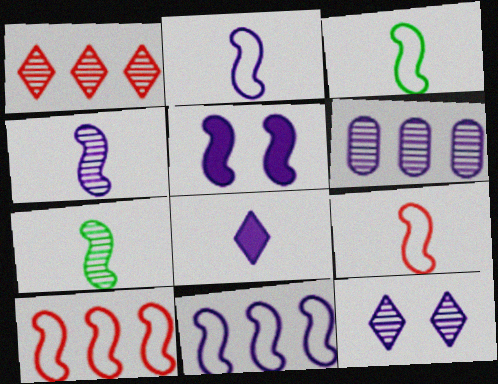[[2, 3, 9], 
[4, 5, 11], 
[4, 6, 12], 
[5, 7, 10]]